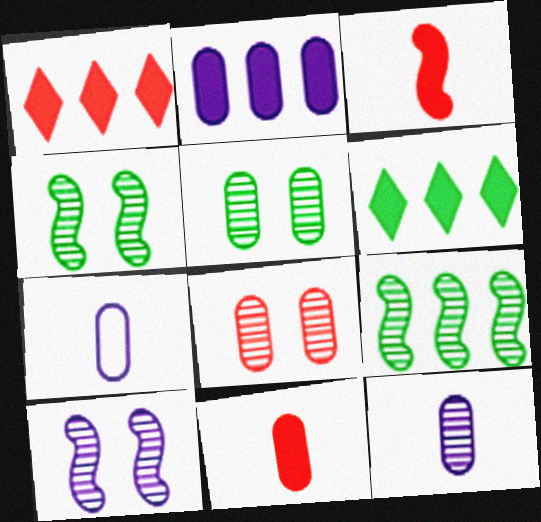[[1, 4, 7]]